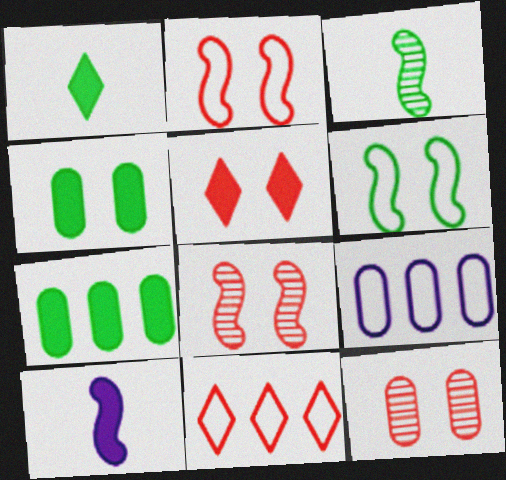[[1, 8, 9], 
[2, 5, 12], 
[3, 5, 9], 
[5, 7, 10]]